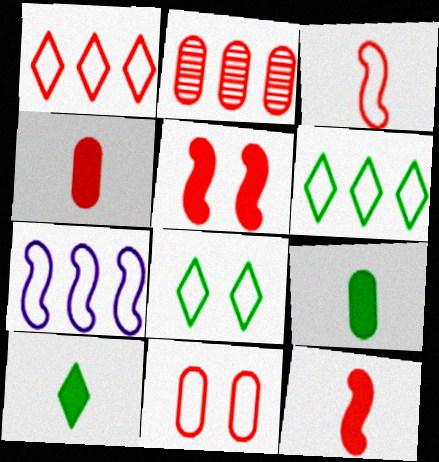[[1, 3, 11], 
[2, 4, 11]]